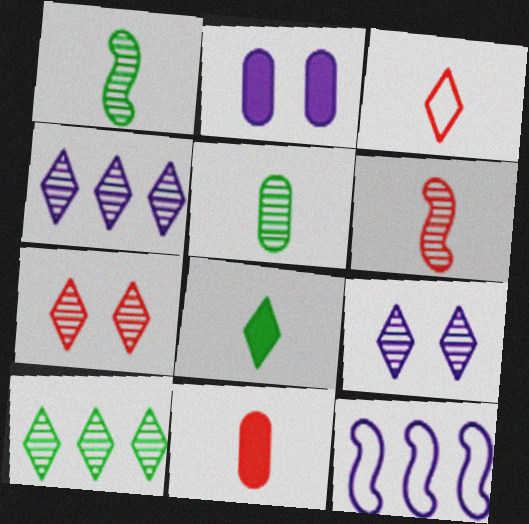[[3, 6, 11]]